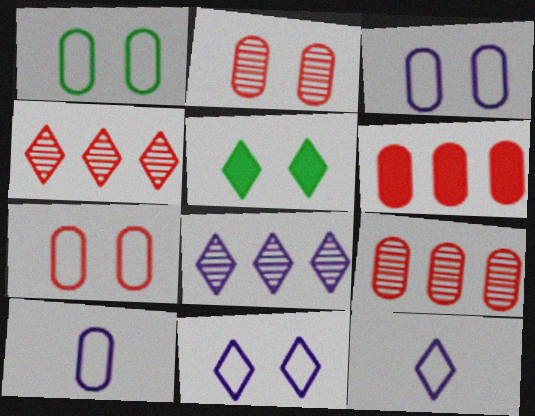[[1, 3, 7], 
[4, 5, 12]]